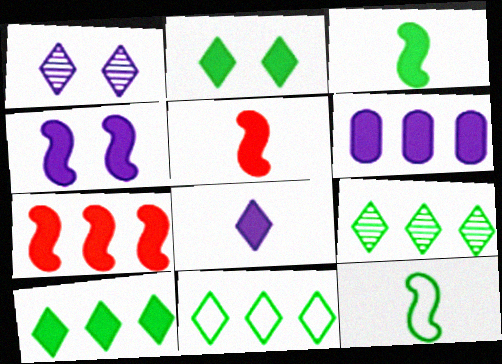[[2, 5, 6], 
[3, 4, 7], 
[4, 6, 8], 
[6, 7, 10], 
[9, 10, 11]]